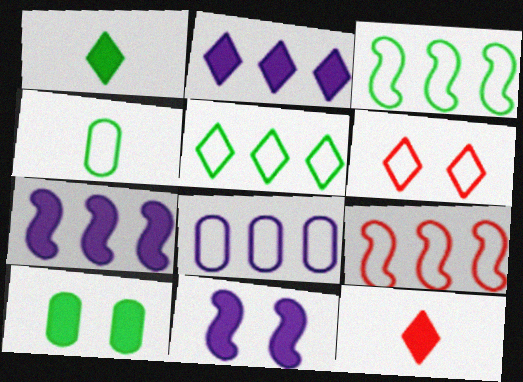[[5, 8, 9], 
[7, 10, 12]]